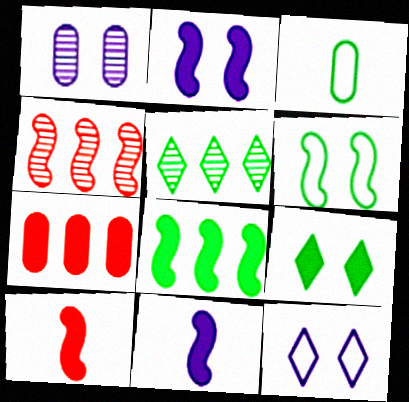[[1, 2, 12], 
[1, 3, 7], 
[2, 8, 10], 
[4, 6, 11], 
[7, 9, 11]]